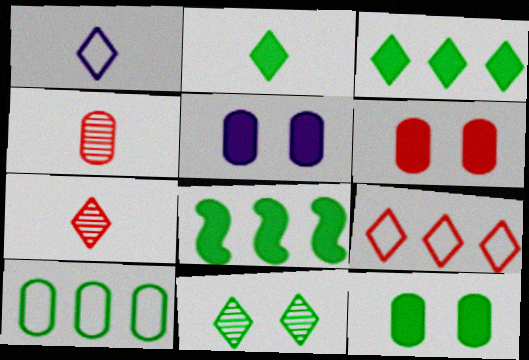[[1, 2, 7], 
[2, 8, 12], 
[4, 5, 10], 
[5, 6, 12]]